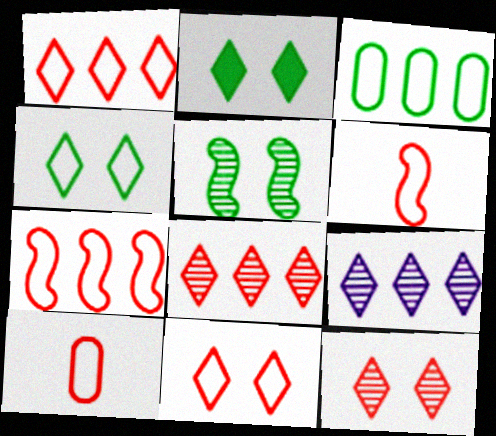[[7, 10, 11]]